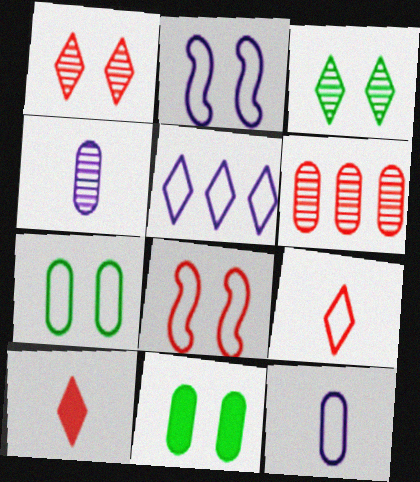[[1, 2, 11], 
[2, 5, 12], 
[3, 5, 10], 
[6, 8, 10], 
[6, 11, 12]]